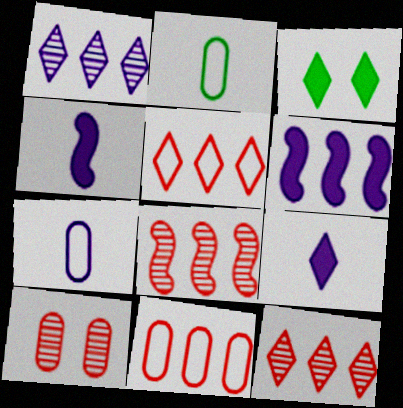[[3, 7, 8]]